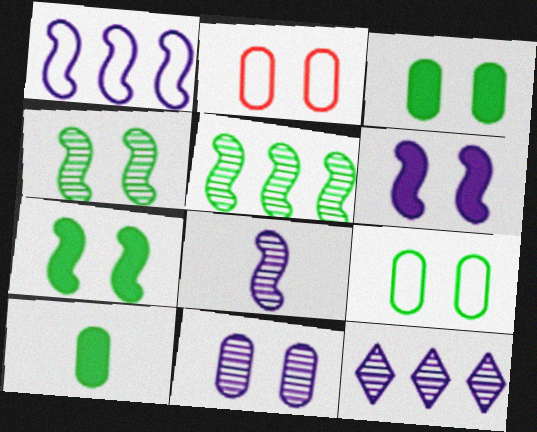[[1, 6, 8], 
[2, 3, 11], 
[8, 11, 12]]